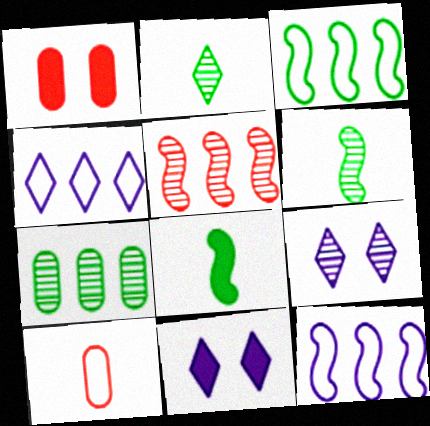[[1, 2, 12], 
[1, 4, 6]]